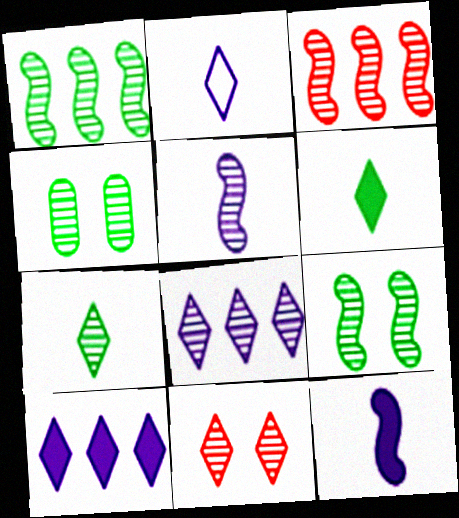[[1, 4, 7], 
[3, 5, 9], 
[7, 8, 11]]